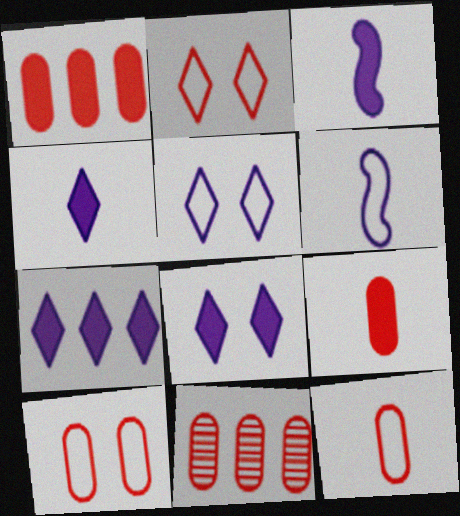[[4, 7, 8], 
[9, 10, 11]]